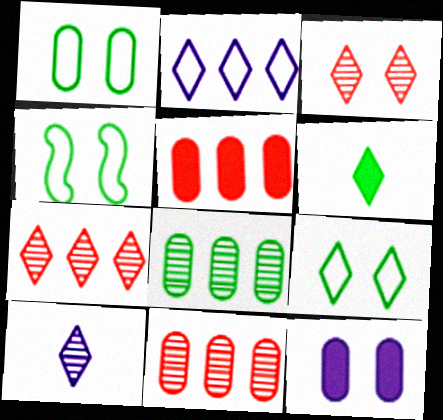[[1, 4, 9], 
[2, 3, 6], 
[3, 4, 12], 
[4, 5, 10], 
[4, 6, 8]]